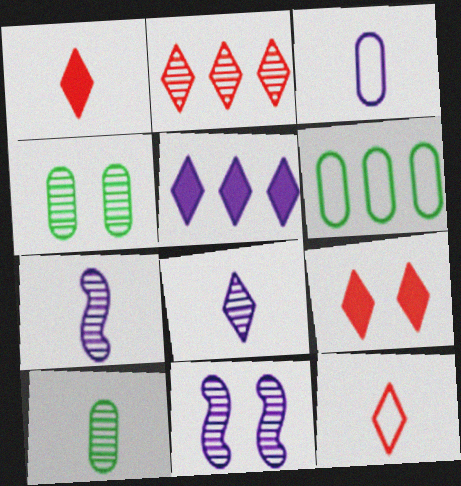[[1, 6, 11], 
[2, 4, 7], 
[2, 9, 12], 
[2, 10, 11], 
[3, 5, 11], 
[6, 7, 9]]